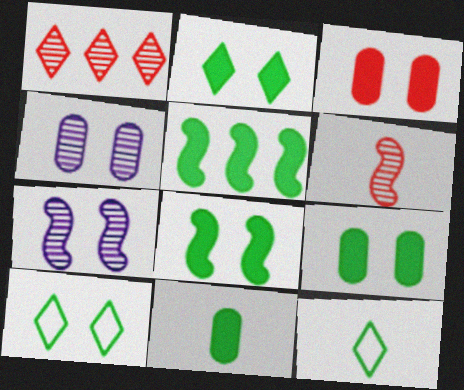[[2, 5, 11], 
[2, 8, 9], 
[3, 7, 10]]